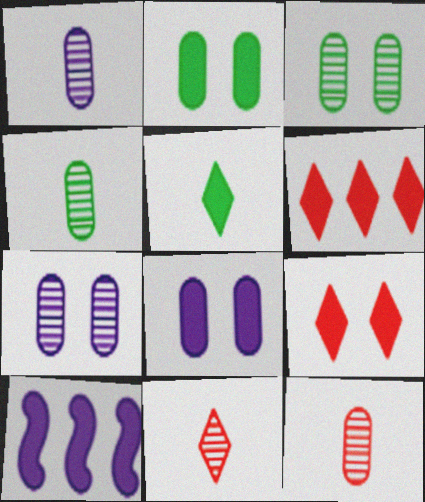[[1, 4, 12]]